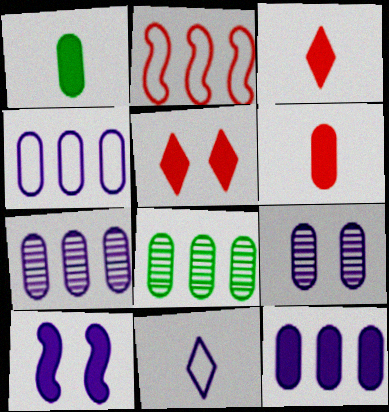[[4, 7, 12], 
[7, 10, 11]]